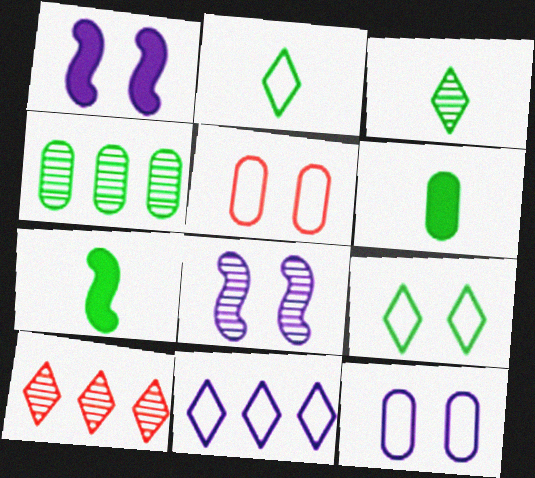[[4, 7, 9], 
[7, 10, 12]]